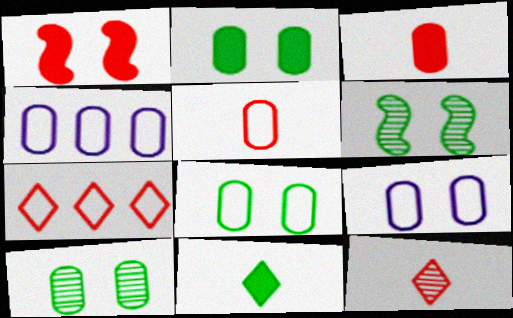[[2, 8, 10], 
[3, 4, 10], 
[4, 5, 8]]